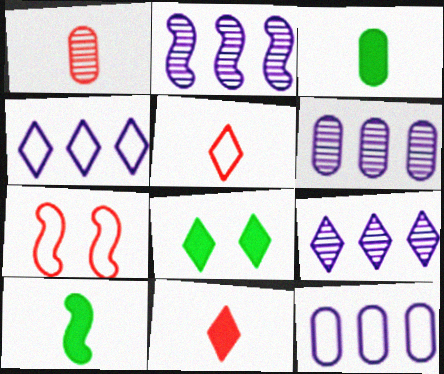[[2, 6, 9], 
[2, 7, 10], 
[3, 7, 9], 
[5, 8, 9]]